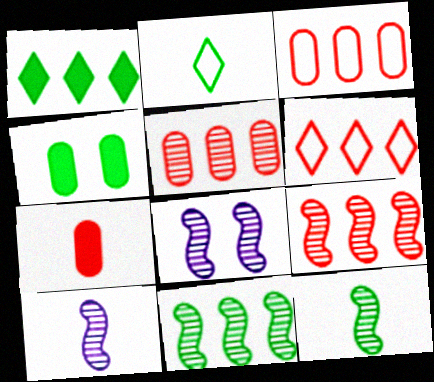[[2, 4, 11], 
[2, 7, 10], 
[4, 6, 10], 
[8, 9, 12]]